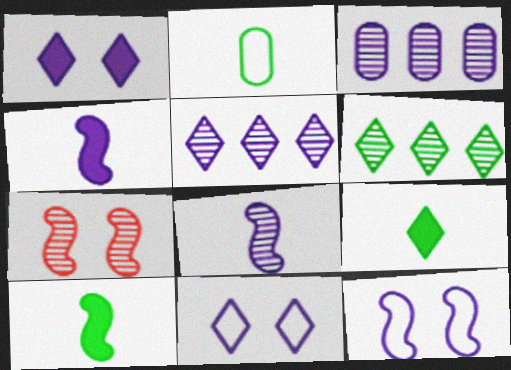[[3, 4, 11]]